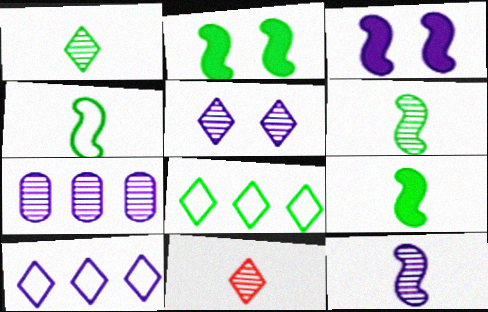[[4, 6, 9], 
[5, 7, 12]]